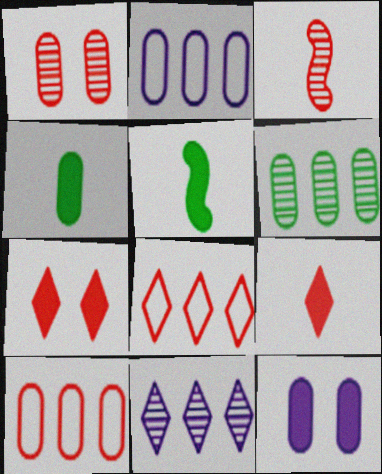[[1, 2, 4], 
[3, 7, 10]]